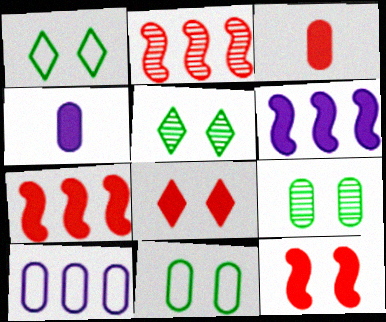[[1, 2, 4], 
[3, 7, 8], 
[3, 9, 10]]